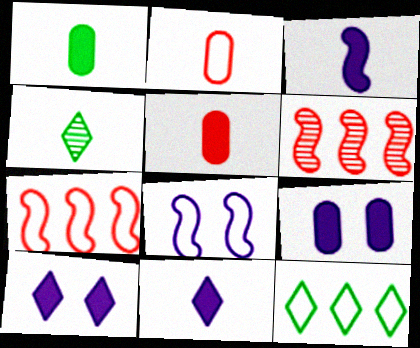[[2, 3, 4], 
[2, 8, 12], 
[4, 7, 9]]